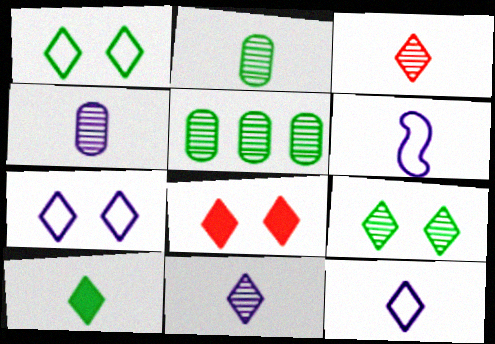[[3, 10, 12], 
[5, 6, 8], 
[7, 8, 9]]